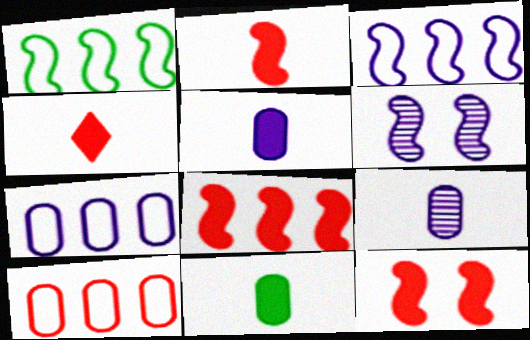[[1, 2, 6], 
[2, 8, 12]]